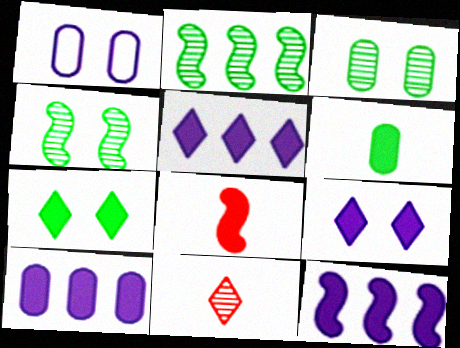[[5, 10, 12], 
[7, 8, 10]]